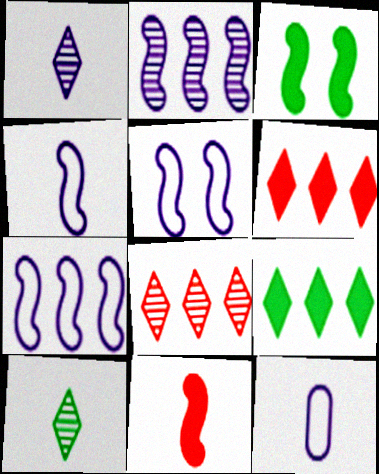[[3, 8, 12], 
[4, 5, 7], 
[10, 11, 12]]